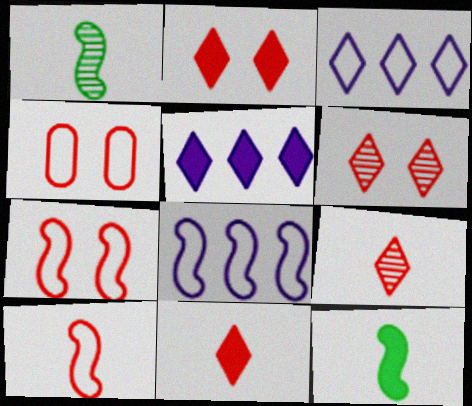[[1, 4, 5]]